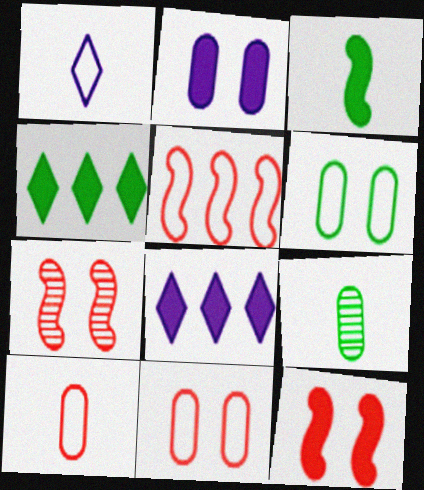[[1, 5, 6]]